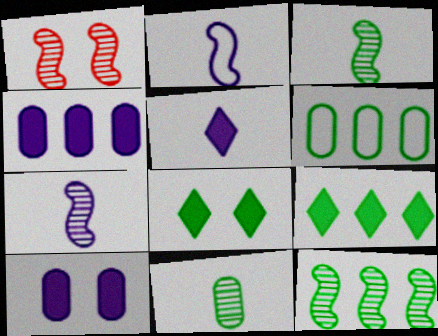[[1, 5, 6], 
[1, 7, 12], 
[3, 6, 8], 
[6, 9, 12]]